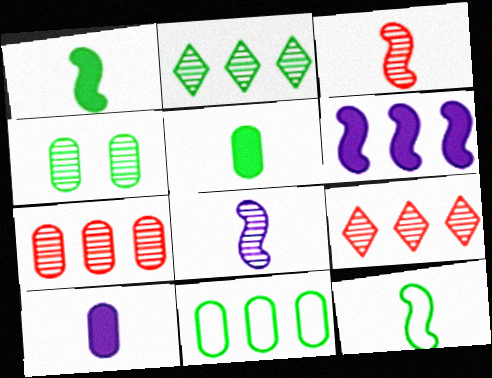[[4, 5, 11], 
[4, 8, 9], 
[6, 9, 11]]